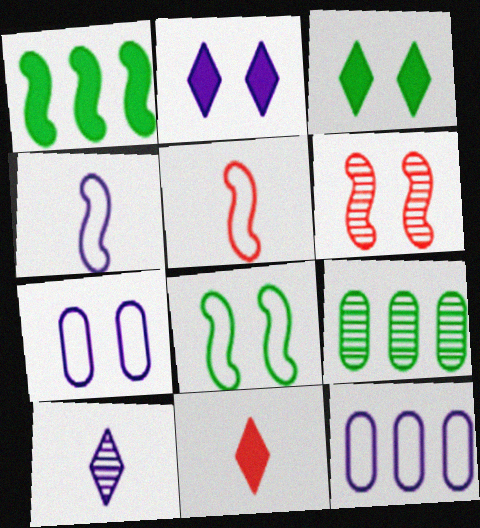[[1, 4, 6], 
[2, 5, 9], 
[3, 6, 7], 
[6, 9, 10]]